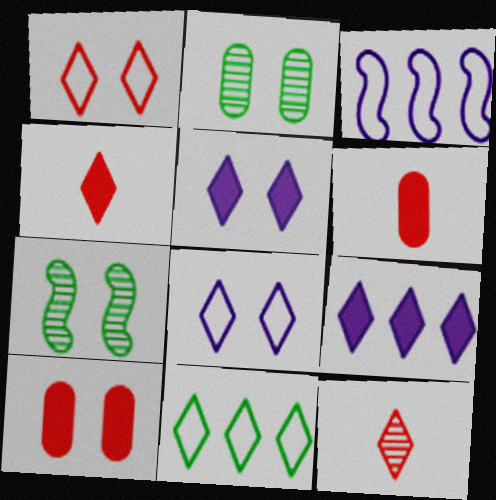[[2, 3, 4], 
[5, 11, 12], 
[7, 8, 10]]